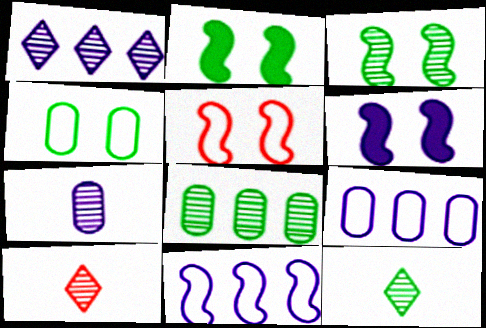[[2, 9, 10], 
[3, 5, 6], 
[3, 8, 12]]